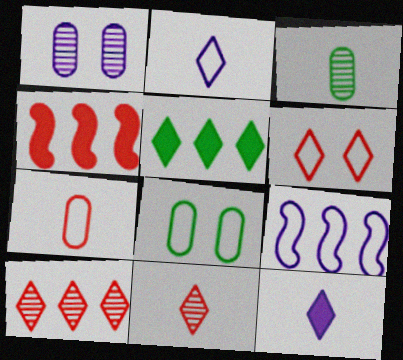[[1, 9, 12]]